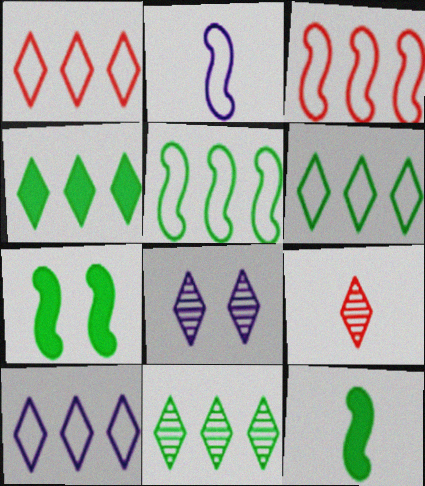[[1, 6, 10], 
[4, 6, 11], 
[8, 9, 11]]